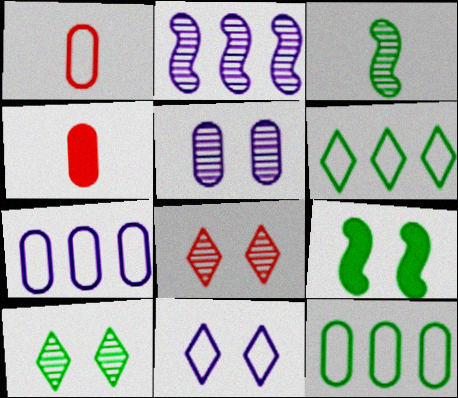[[4, 5, 12]]